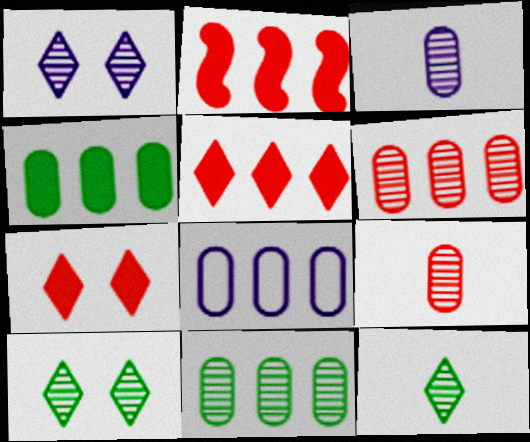[[4, 6, 8]]